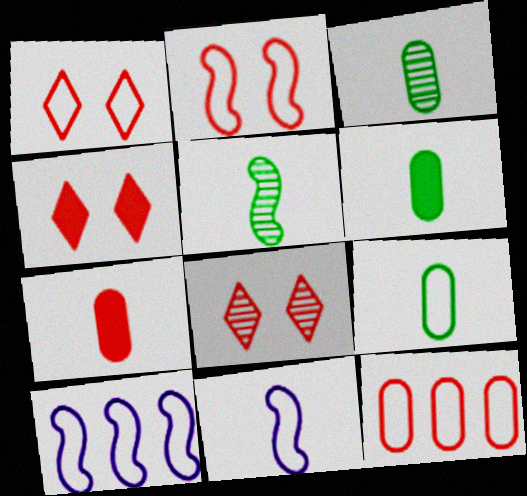[[1, 4, 8], 
[1, 9, 10], 
[3, 4, 10], 
[3, 6, 9], 
[6, 8, 10]]